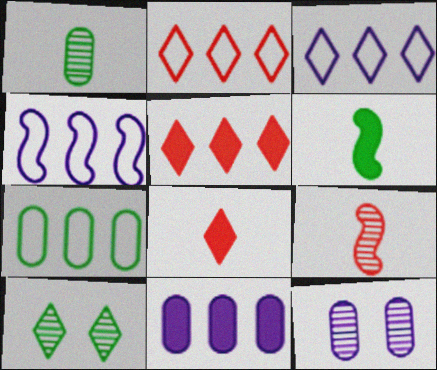[[2, 4, 7], 
[2, 6, 12], 
[3, 8, 10], 
[6, 7, 10]]